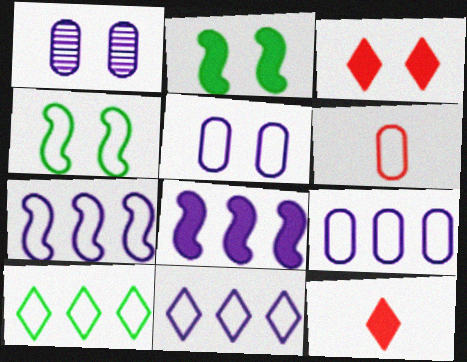[[1, 3, 4], 
[4, 6, 11], 
[7, 9, 11]]